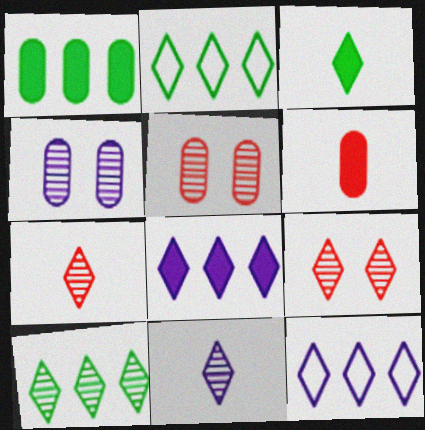[[3, 9, 12], 
[9, 10, 11]]